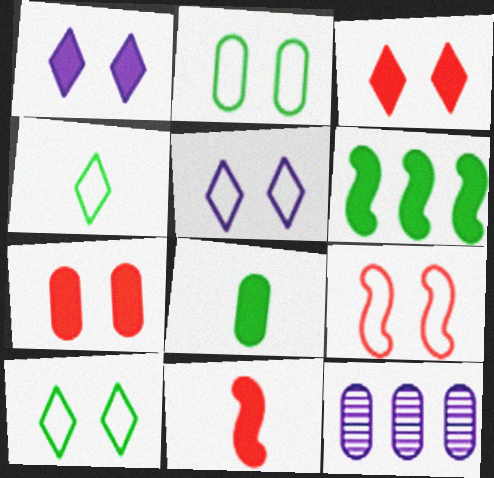[[2, 5, 9], 
[10, 11, 12]]